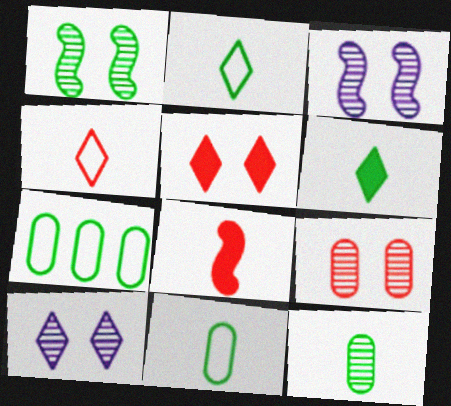[[1, 6, 7], 
[1, 9, 10], 
[7, 8, 10]]